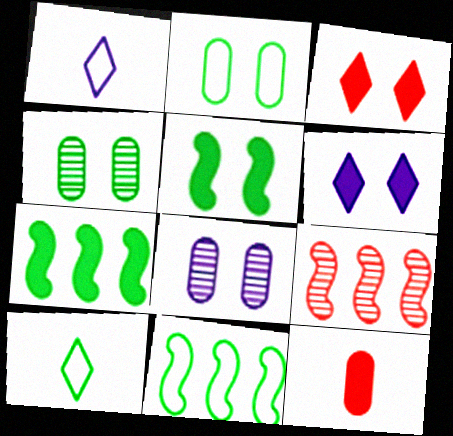[[2, 10, 11], 
[4, 7, 10], 
[6, 7, 12]]